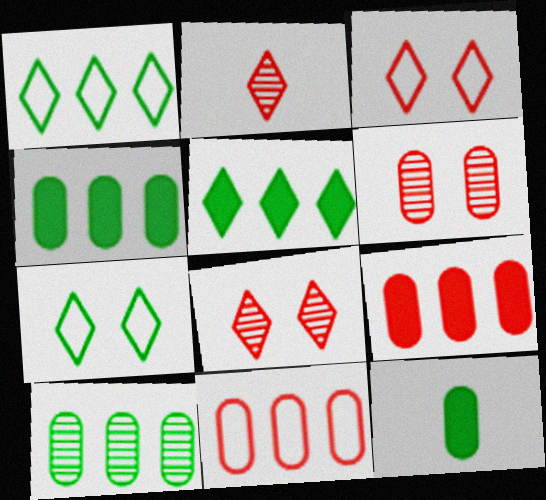[]